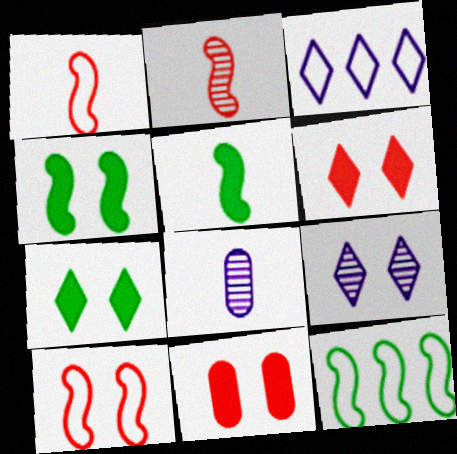[[6, 8, 12]]